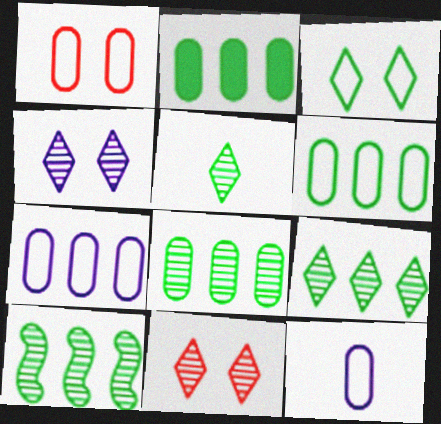[[1, 6, 12], 
[2, 6, 8], 
[8, 9, 10]]